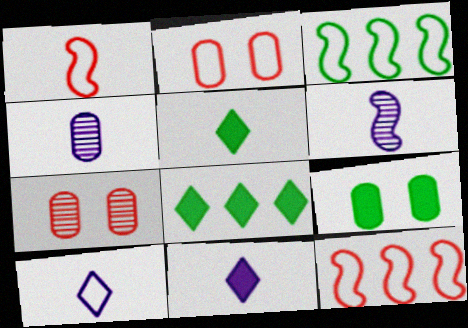[[1, 4, 5], 
[2, 3, 10], 
[2, 6, 8], 
[3, 7, 11]]